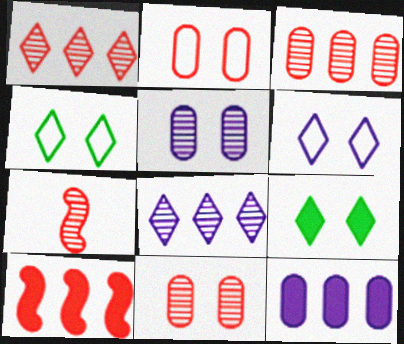[[1, 7, 11], 
[4, 7, 12]]